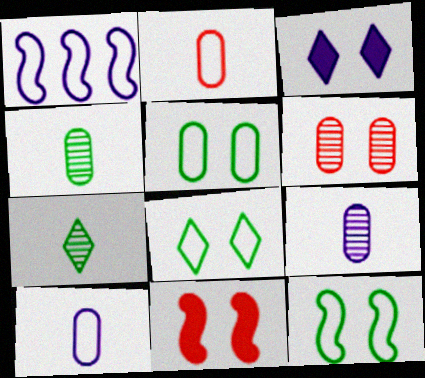[[1, 2, 8], 
[1, 3, 9], 
[3, 6, 12], 
[5, 8, 12]]